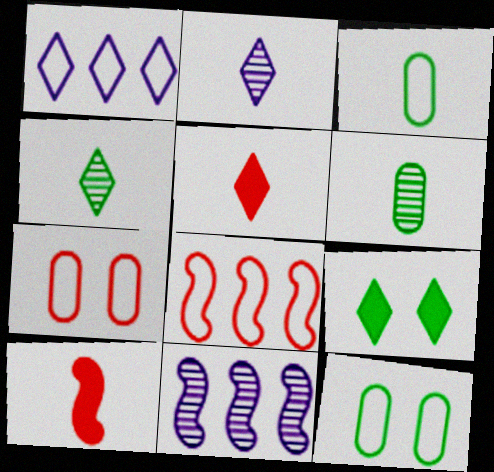[[2, 3, 10], 
[5, 11, 12]]